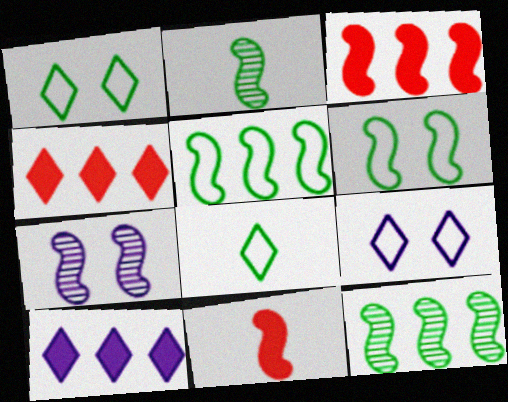[[5, 7, 11]]